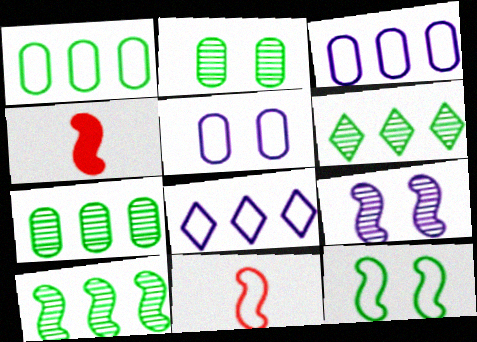[[2, 4, 8], 
[4, 5, 6], 
[6, 7, 10]]